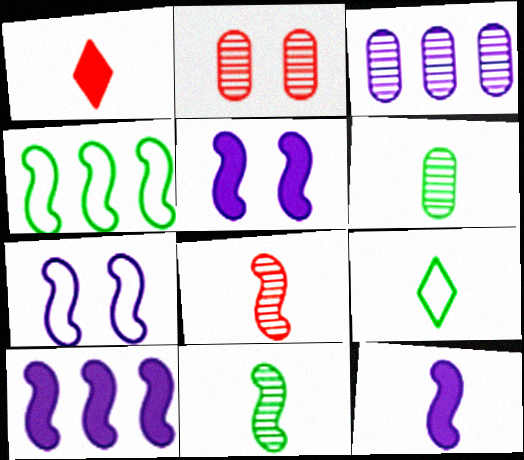[[2, 3, 6], 
[2, 9, 10], 
[4, 5, 8], 
[5, 10, 12]]